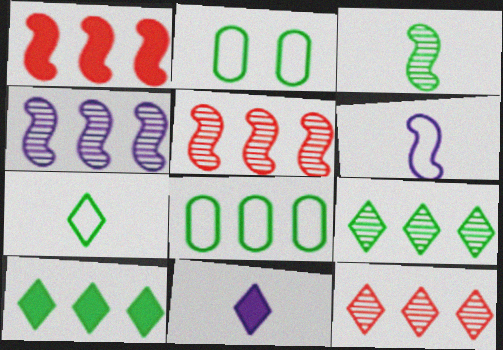[[2, 3, 10], 
[2, 5, 11]]